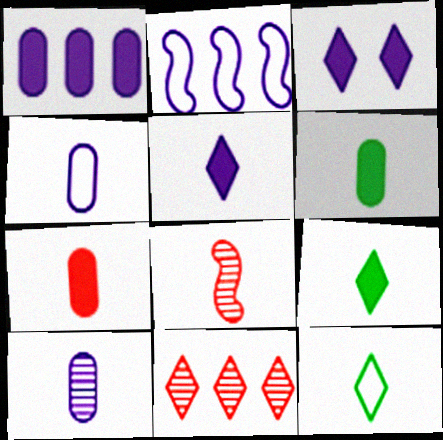[[2, 3, 10], 
[3, 11, 12], 
[4, 8, 9]]